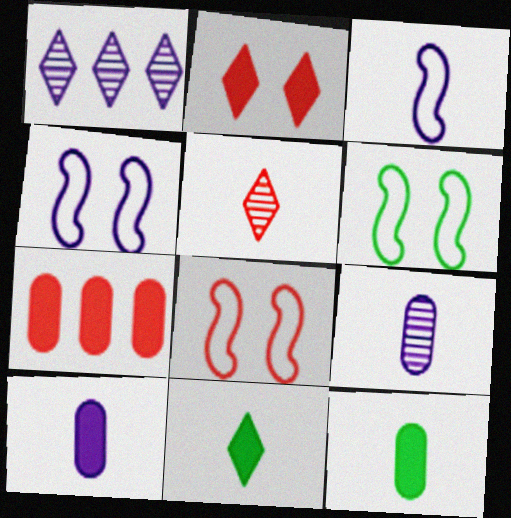[[1, 4, 10], 
[1, 8, 12], 
[3, 5, 12], 
[4, 6, 8], 
[5, 7, 8]]